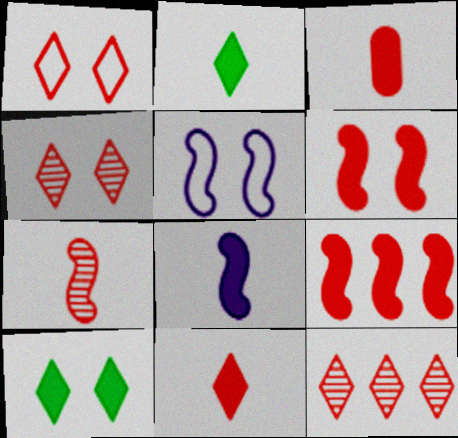[[1, 11, 12], 
[2, 3, 8]]